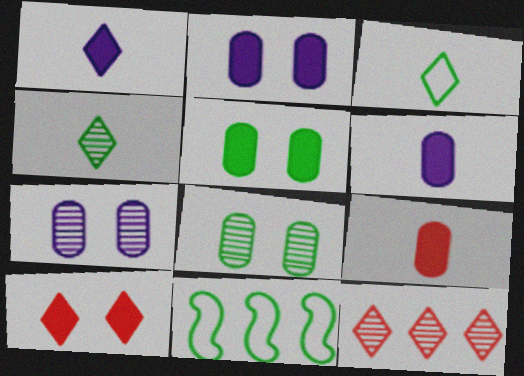[[4, 5, 11]]